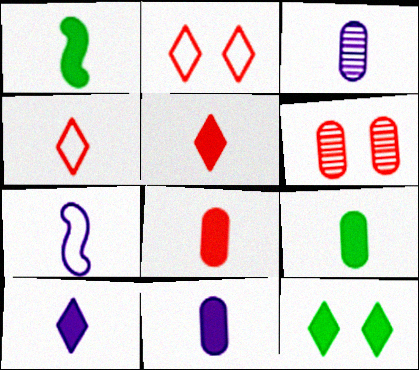[[1, 3, 4], 
[1, 5, 11], 
[1, 8, 10], 
[3, 7, 10], 
[8, 9, 11]]